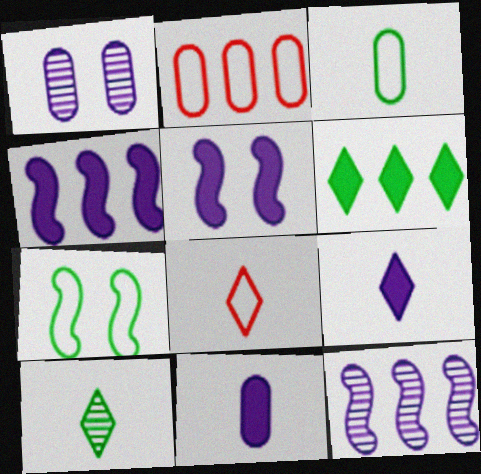[[2, 5, 10], 
[2, 6, 12], 
[8, 9, 10]]